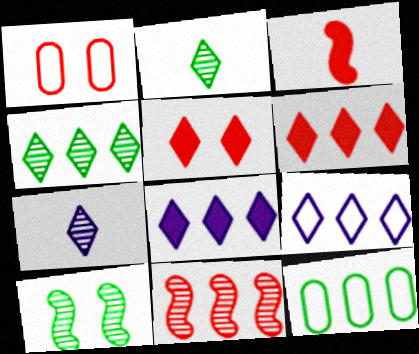[[2, 5, 9], 
[4, 6, 9], 
[8, 11, 12]]